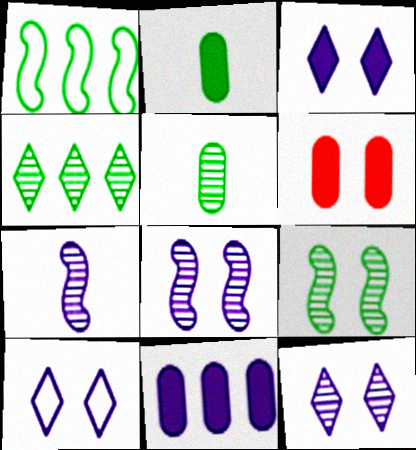[[2, 6, 11], 
[3, 10, 12], 
[4, 5, 9], 
[6, 9, 10], 
[7, 10, 11]]